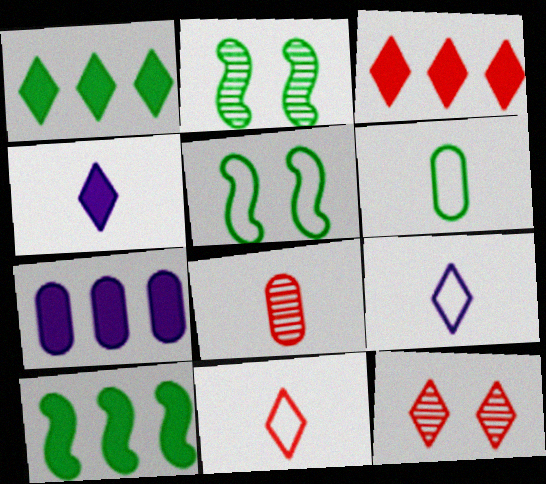[[1, 2, 6], 
[1, 9, 12], 
[2, 7, 11], 
[3, 7, 10], 
[3, 11, 12]]